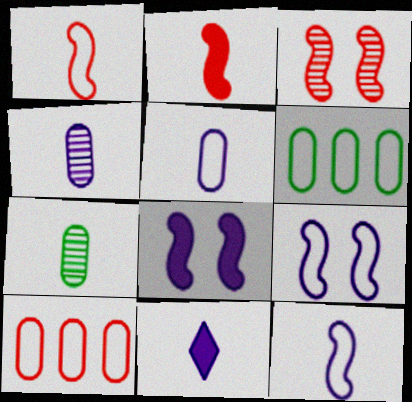[[1, 7, 11], 
[3, 6, 11], 
[4, 11, 12]]